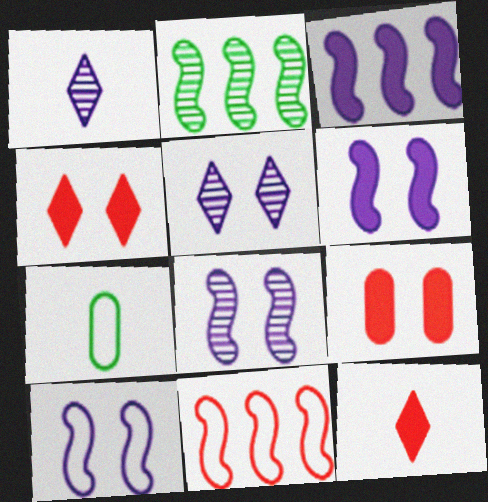[[2, 3, 11], 
[6, 8, 10]]